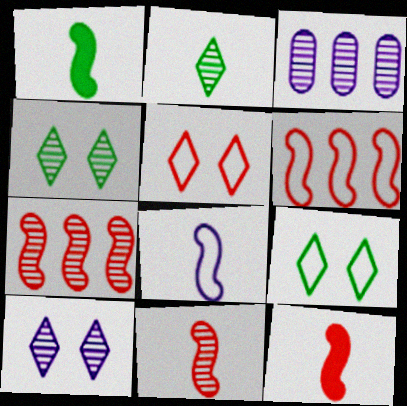[[1, 3, 5], 
[1, 8, 11], 
[3, 4, 11], 
[3, 9, 12]]